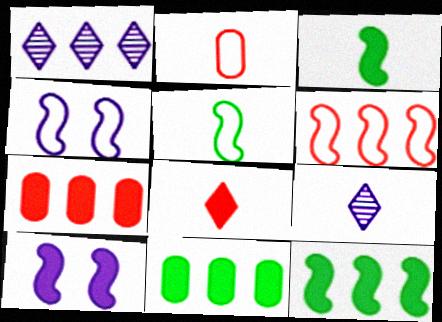[[1, 6, 11], 
[2, 3, 9], 
[4, 5, 6], 
[8, 10, 11]]